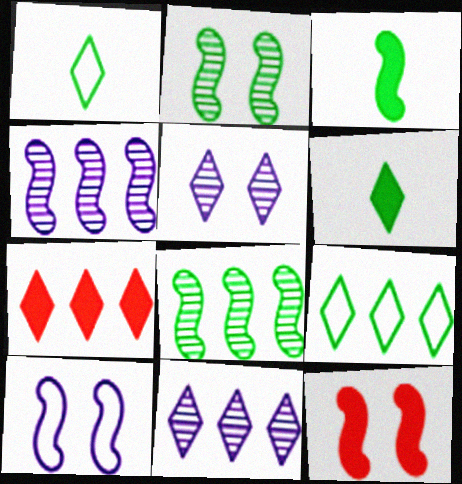[[1, 5, 7], 
[2, 10, 12], 
[7, 9, 11]]